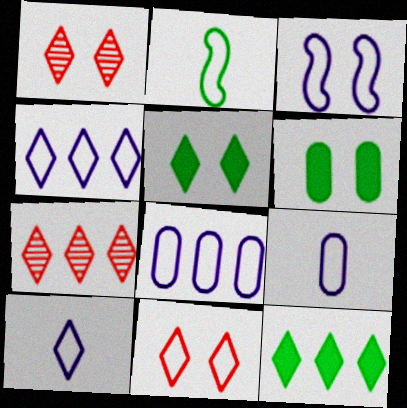[[1, 3, 6], 
[1, 10, 12], 
[2, 8, 11], 
[3, 4, 9], 
[3, 8, 10], 
[4, 7, 12], 
[5, 7, 10]]